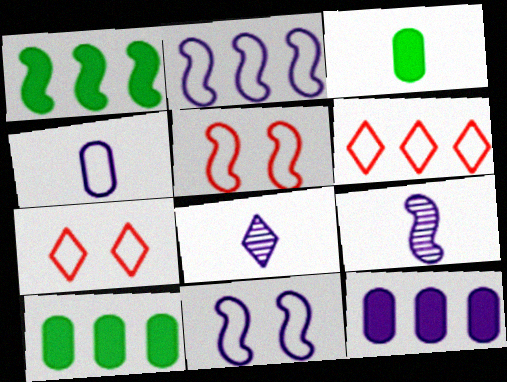[[1, 5, 9], 
[5, 8, 10], 
[7, 9, 10], 
[8, 11, 12]]